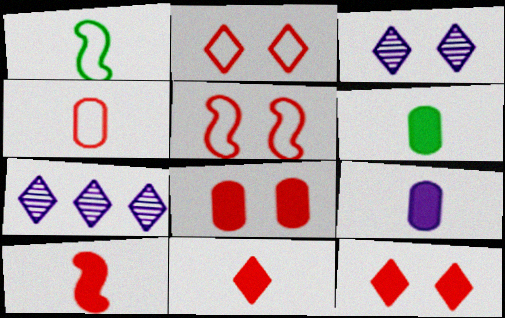[[1, 7, 8], 
[5, 6, 7]]